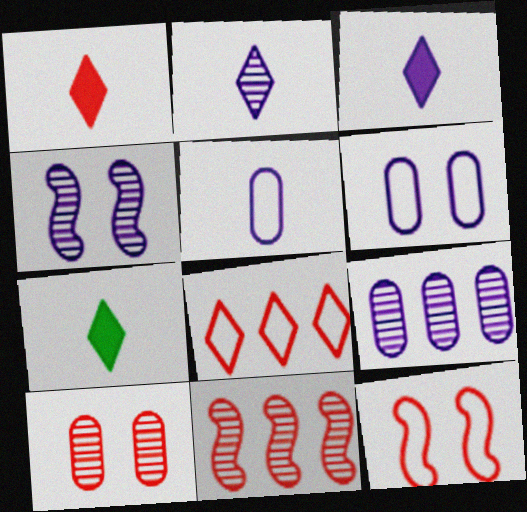[[1, 3, 7], 
[2, 4, 9], 
[6, 7, 11], 
[7, 9, 12]]